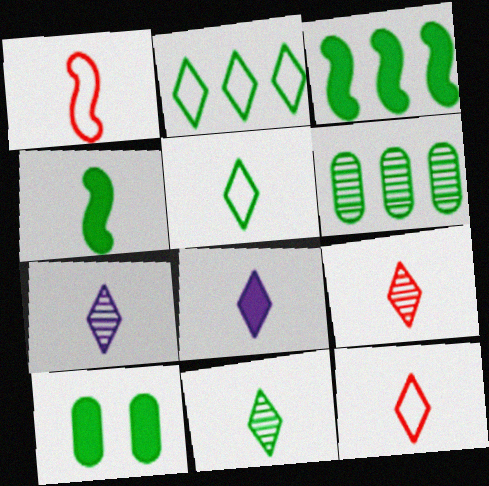[[2, 3, 6], 
[5, 8, 9], 
[7, 9, 11], 
[8, 11, 12]]